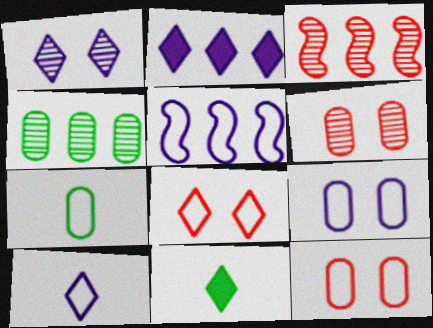[[1, 2, 10], 
[3, 9, 11], 
[5, 6, 11], 
[5, 7, 8], 
[5, 9, 10]]